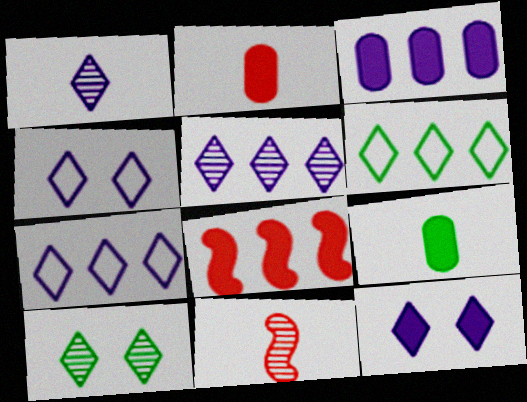[[1, 7, 12], 
[8, 9, 12]]